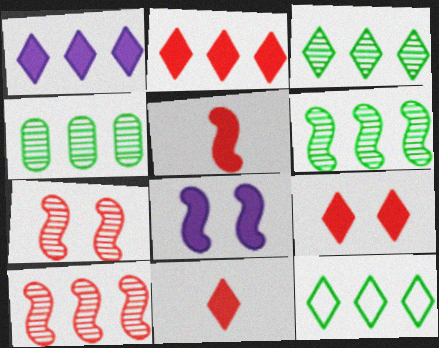[[2, 9, 11], 
[3, 4, 6]]